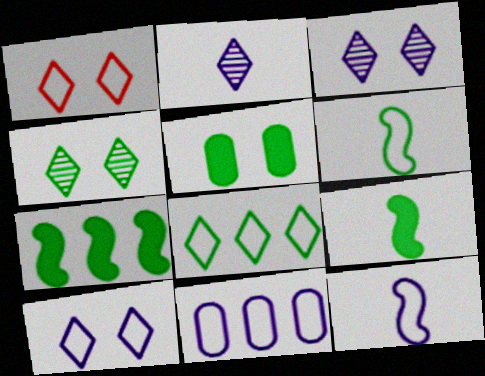[[1, 6, 11], 
[10, 11, 12]]